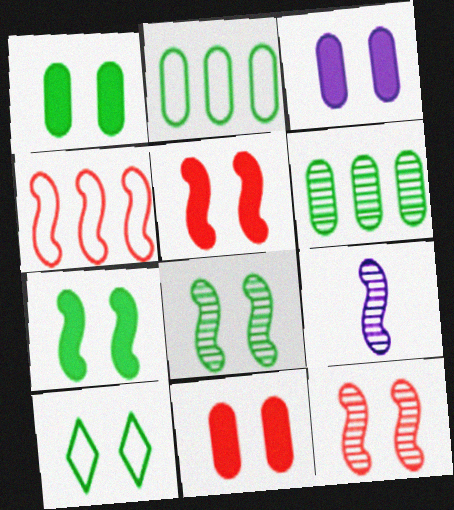[[1, 3, 11], 
[1, 8, 10], 
[3, 10, 12], 
[4, 7, 9]]